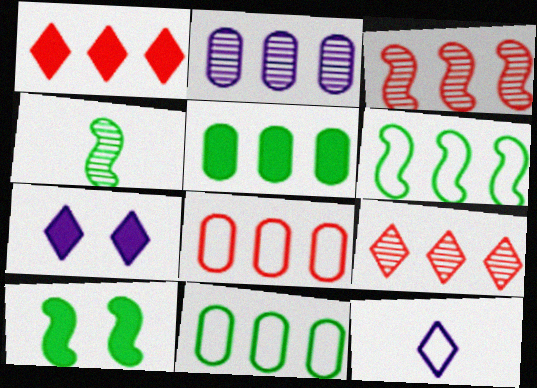[[1, 2, 6], 
[1, 3, 8], 
[2, 5, 8], 
[4, 6, 10], 
[4, 7, 8]]